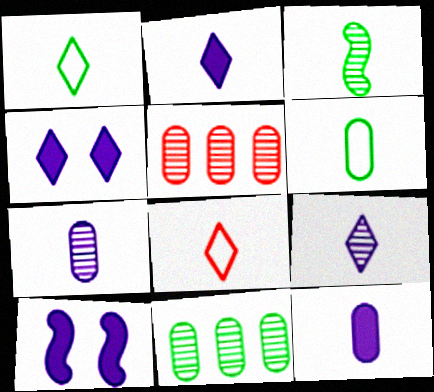[[1, 5, 10], 
[3, 8, 12], 
[8, 10, 11]]